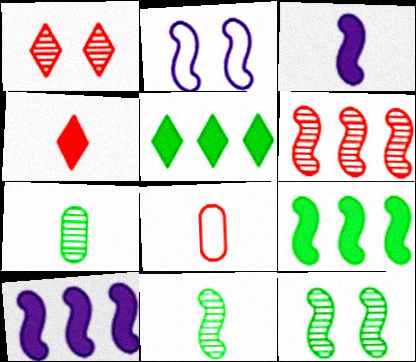[]